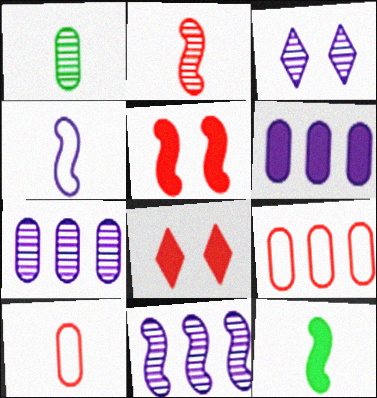[[2, 4, 12], 
[2, 8, 9], 
[3, 4, 6], 
[3, 9, 12], 
[6, 8, 12]]